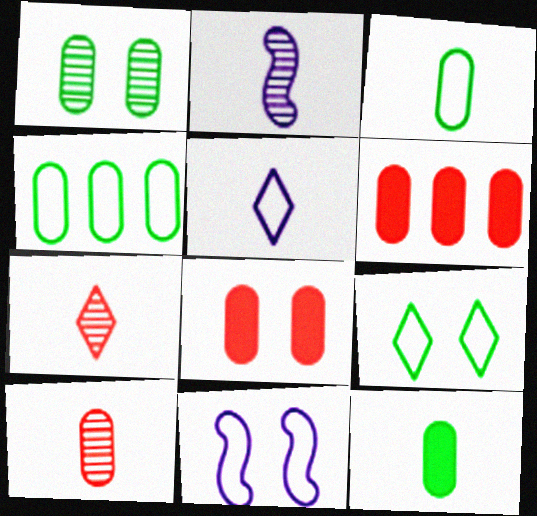[[1, 4, 12], 
[2, 6, 9]]